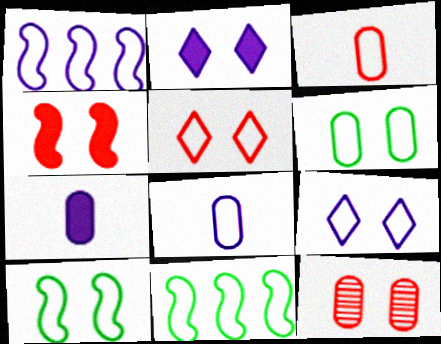[[1, 8, 9], 
[2, 10, 12], 
[3, 9, 11], 
[4, 5, 12], 
[5, 8, 11]]